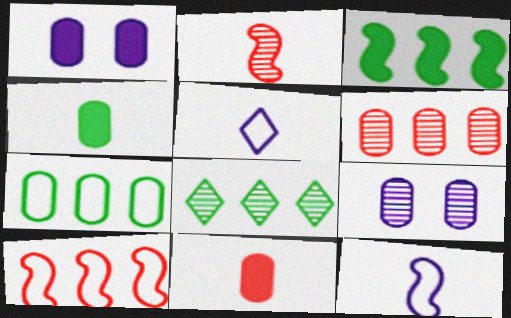[[2, 4, 5], 
[2, 8, 9], 
[3, 7, 8], 
[7, 9, 11]]